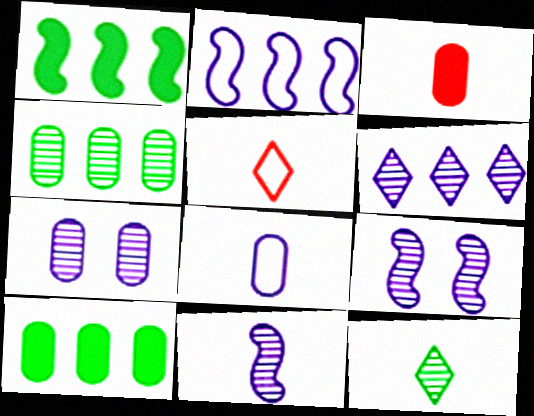[[1, 5, 7], 
[5, 9, 10], 
[6, 7, 11]]